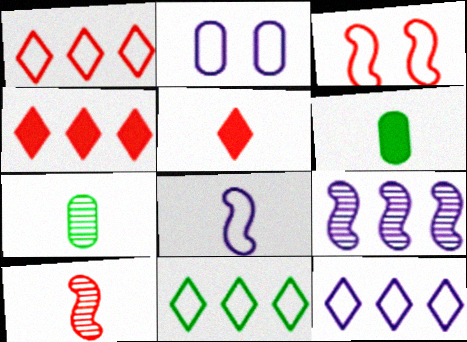[[1, 11, 12], 
[2, 8, 12], 
[5, 7, 8]]